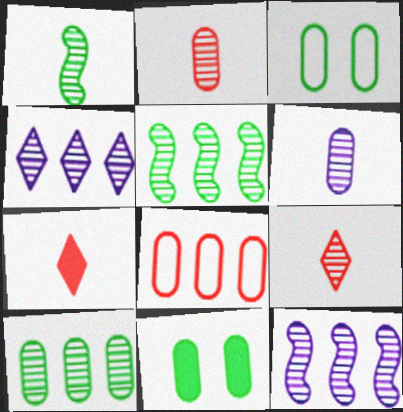[[1, 6, 9], 
[3, 7, 12], 
[6, 8, 11]]